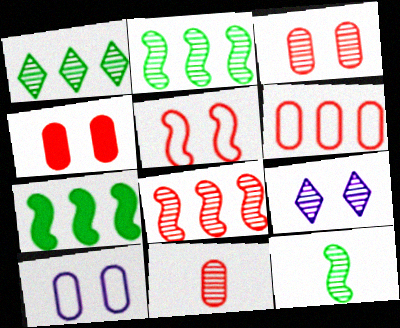[[2, 9, 11], 
[4, 6, 11]]